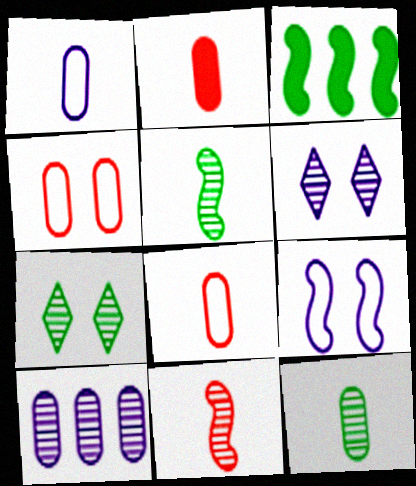[[1, 2, 12], 
[3, 6, 8], 
[3, 9, 11], 
[7, 10, 11]]